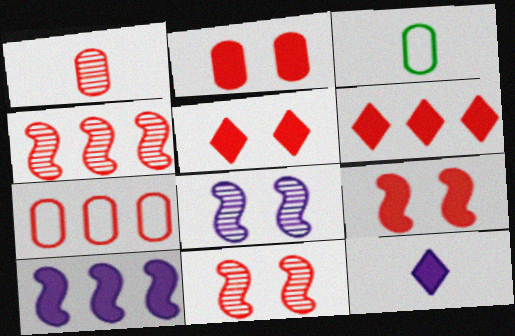[[1, 2, 7], 
[2, 5, 9], 
[3, 6, 8], 
[4, 6, 7]]